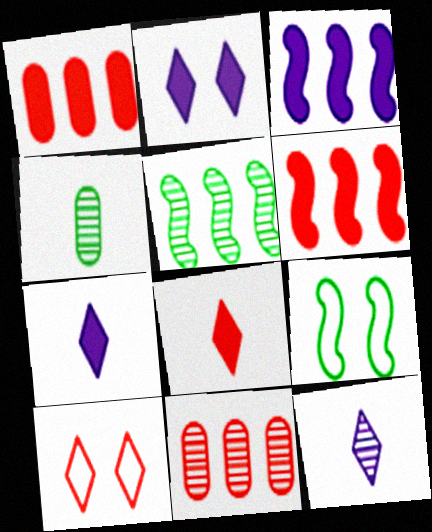[[1, 9, 12], 
[3, 4, 10], 
[7, 9, 11]]